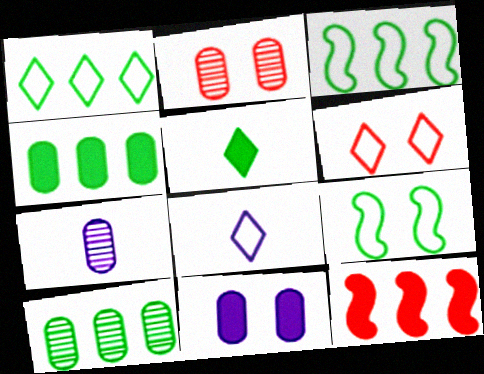[[1, 6, 8], 
[2, 7, 10], 
[5, 9, 10], 
[5, 11, 12]]